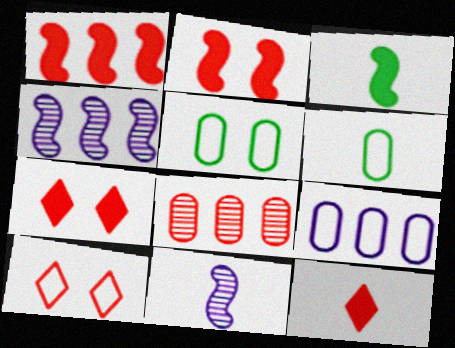[[4, 5, 12], 
[4, 6, 7], 
[6, 11, 12]]